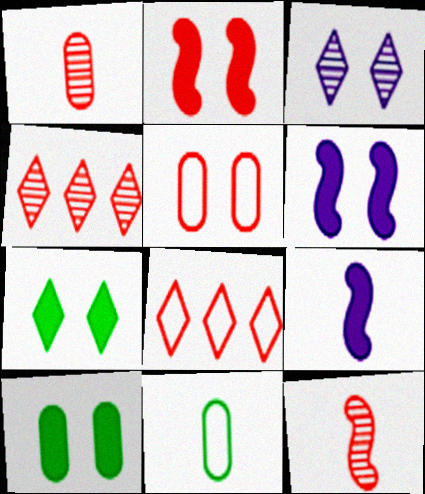[[1, 2, 8], 
[4, 6, 11]]